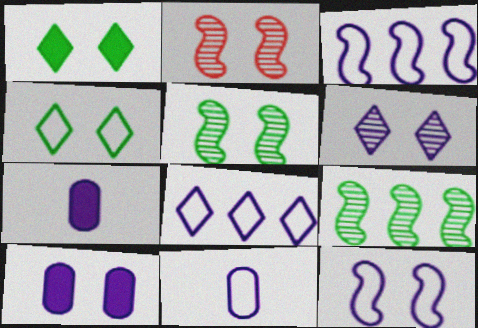[[2, 4, 10], 
[3, 6, 7], 
[6, 10, 12], 
[8, 11, 12]]